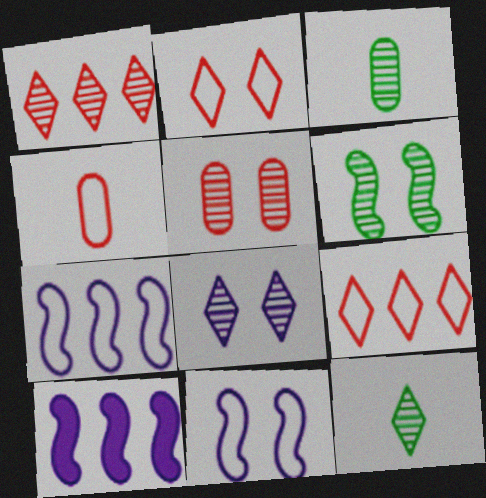[[1, 8, 12], 
[2, 3, 10], 
[5, 6, 8]]